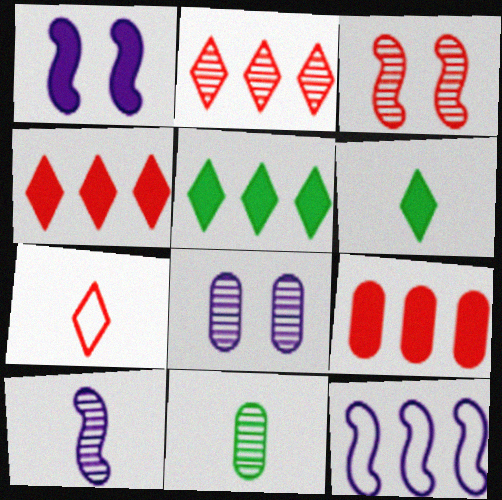[[1, 6, 9], 
[1, 10, 12], 
[3, 7, 9]]